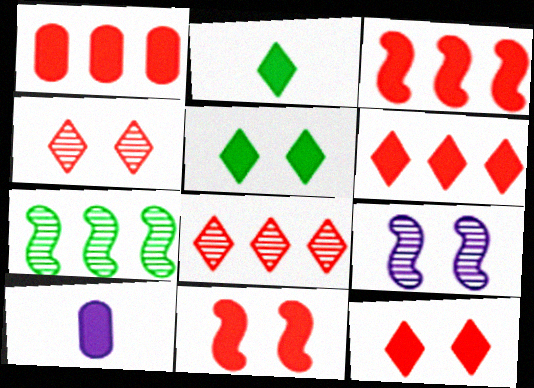[[1, 3, 6], 
[3, 5, 10]]